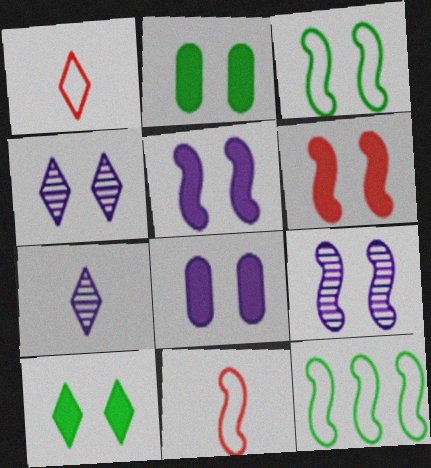[[3, 6, 9], 
[6, 8, 10]]